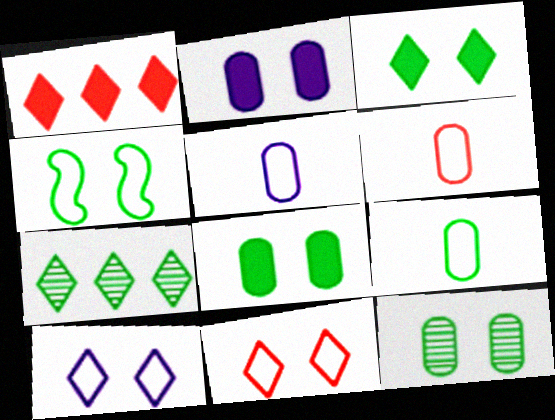[[3, 4, 12], 
[5, 6, 9]]